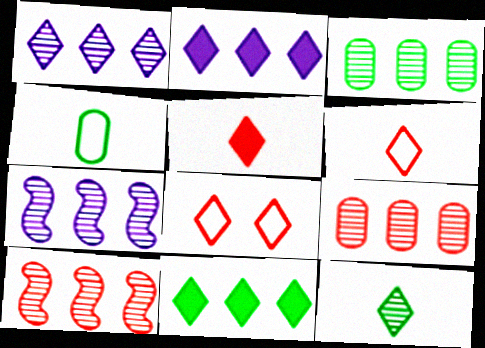[[1, 3, 10], 
[2, 8, 12]]